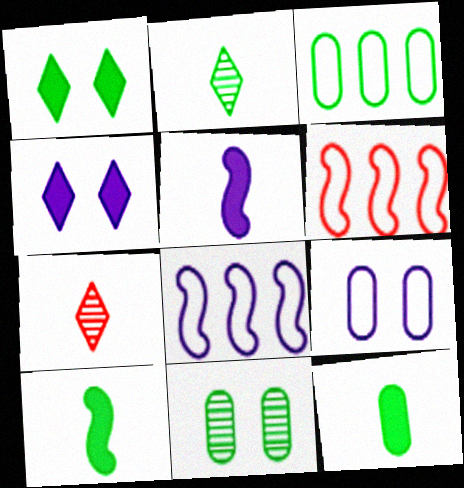[[3, 11, 12]]